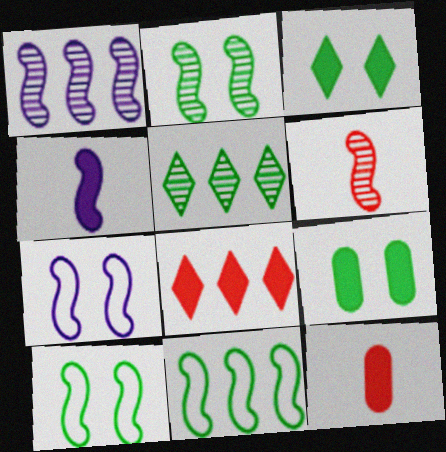[[1, 2, 6], 
[1, 4, 7], 
[4, 8, 9], 
[5, 7, 12]]